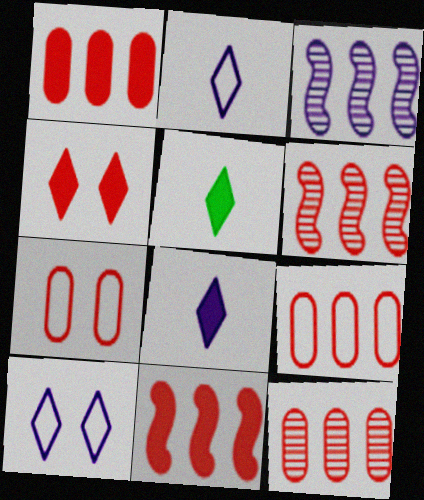[[1, 9, 12], 
[3, 5, 7]]